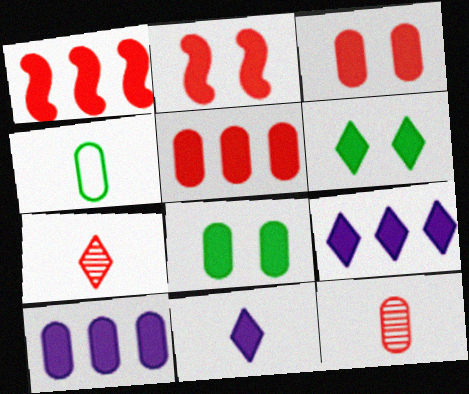[[1, 8, 11]]